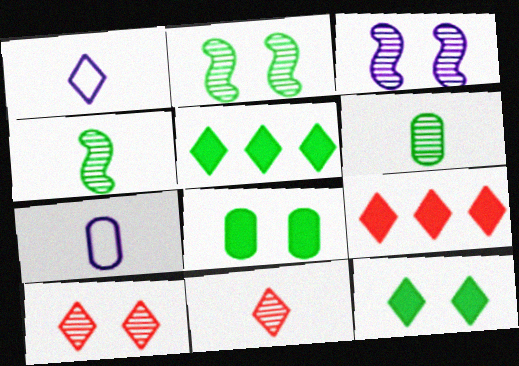[[1, 5, 10], 
[2, 7, 9]]